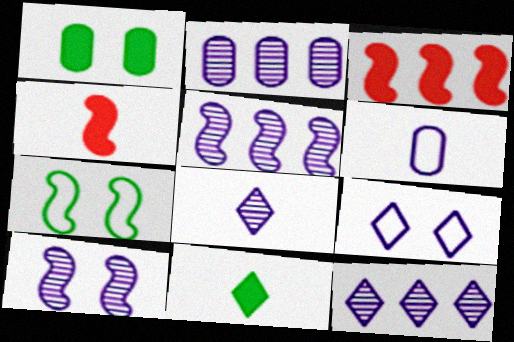[[2, 5, 12], 
[2, 8, 10], 
[4, 5, 7]]